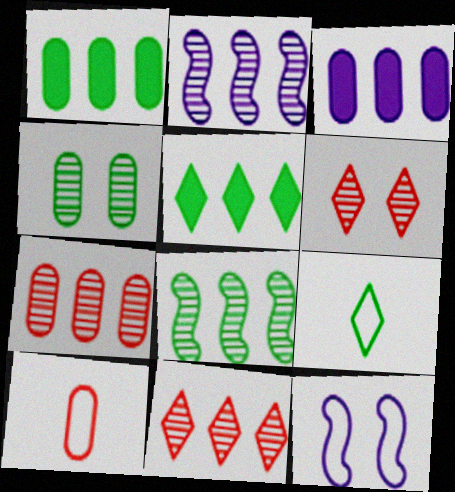[[3, 4, 10]]